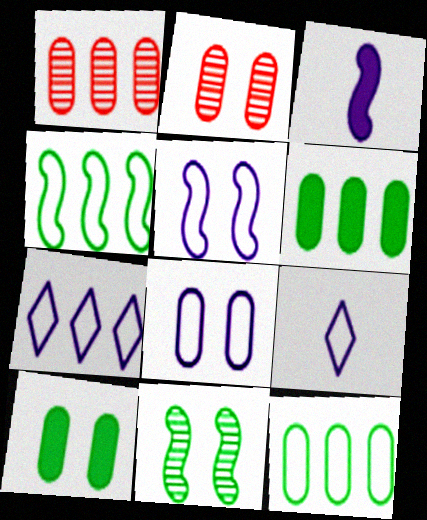[[2, 8, 10]]